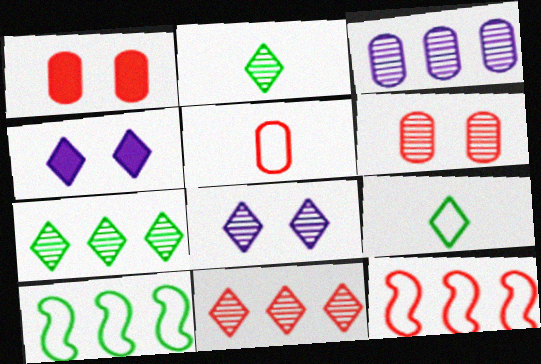[[2, 8, 11], 
[4, 9, 11]]